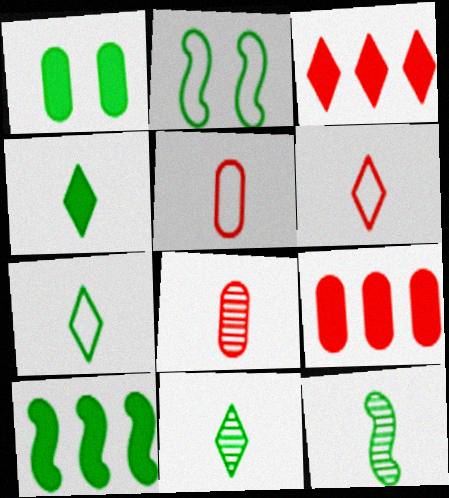[[1, 4, 10], 
[2, 10, 12], 
[4, 7, 11]]